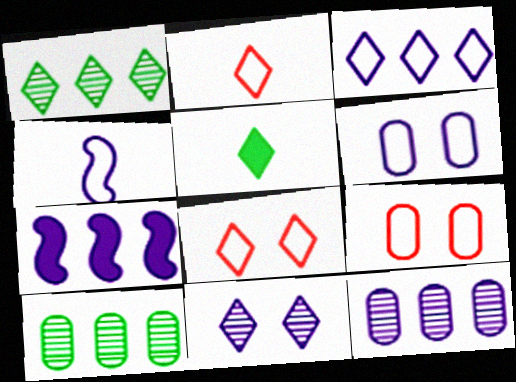[[3, 4, 6], 
[3, 7, 12]]